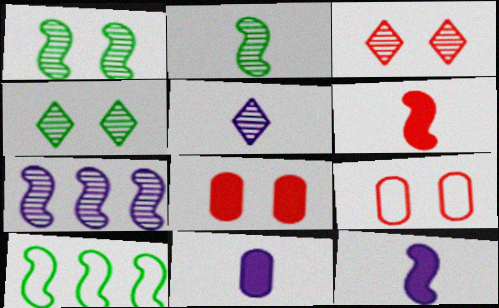[[3, 10, 11], 
[5, 8, 10]]